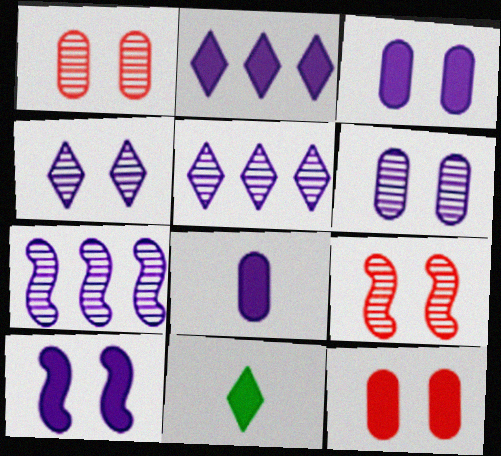[[2, 8, 10]]